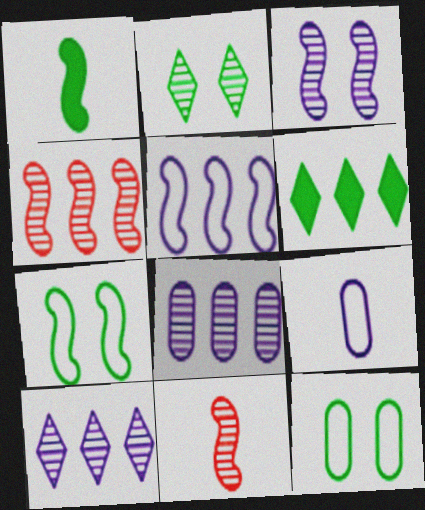[[2, 8, 11]]